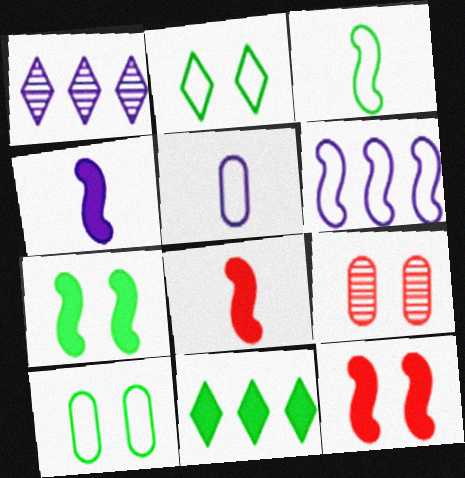[[1, 8, 10]]